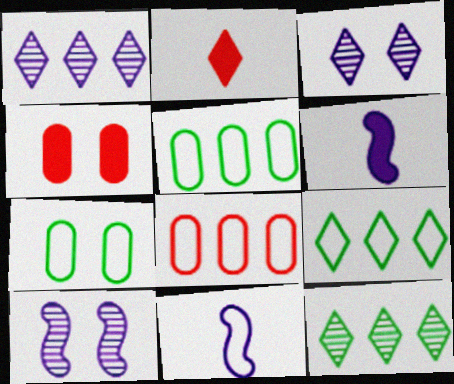[[2, 3, 9], 
[2, 5, 10], 
[4, 11, 12]]